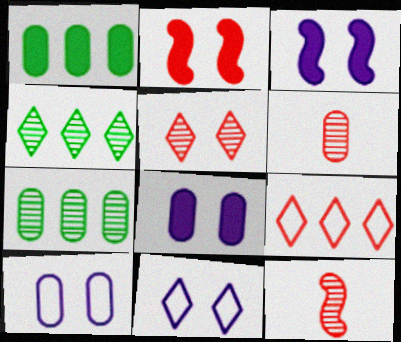[[1, 6, 10], 
[1, 11, 12], 
[2, 6, 9]]